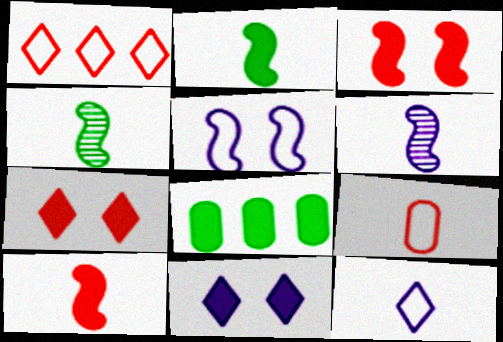[[8, 10, 11]]